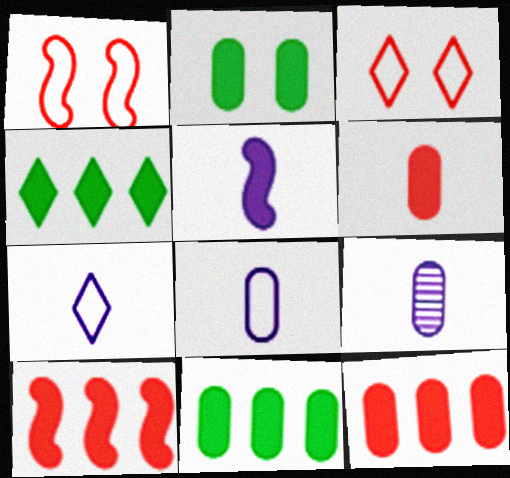[[1, 4, 9], 
[5, 7, 9]]